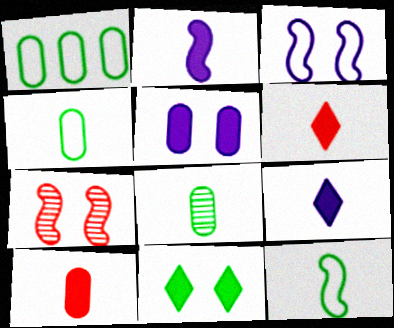[[1, 7, 9]]